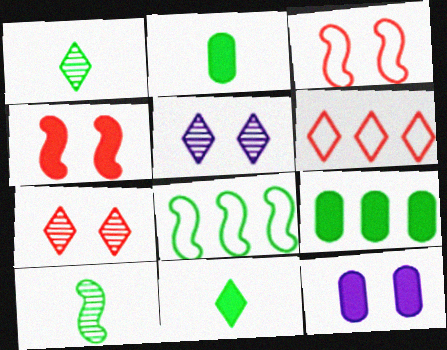[[5, 6, 11], 
[6, 10, 12]]